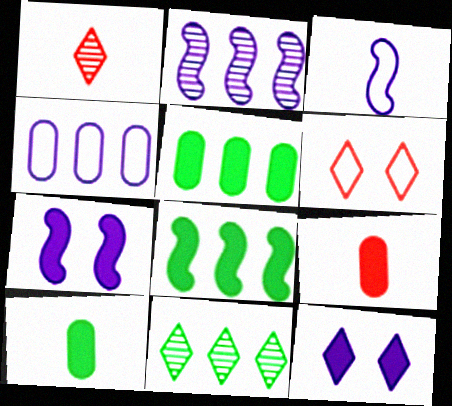[[1, 3, 10], 
[2, 3, 7], 
[2, 6, 10], 
[8, 9, 12]]